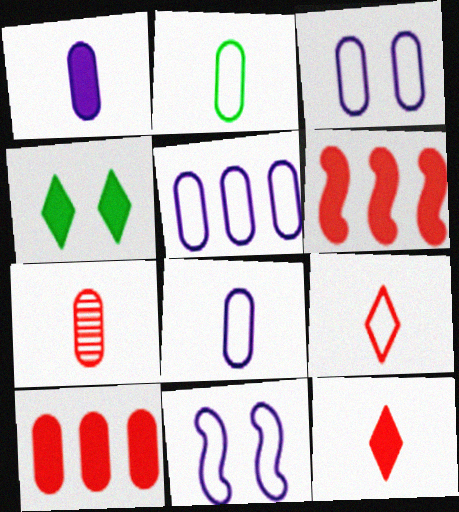[[1, 2, 7], 
[1, 4, 6], 
[3, 5, 8]]